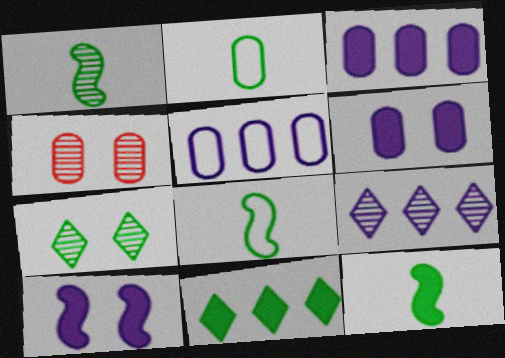[[1, 4, 9], 
[1, 8, 12], 
[2, 3, 4]]